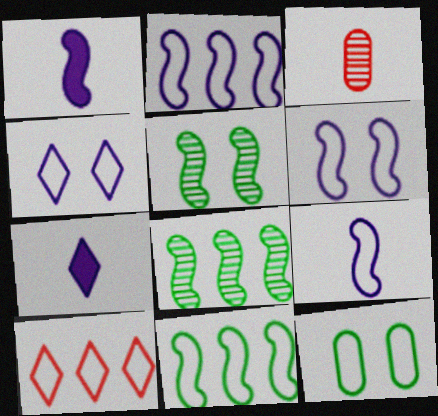[[2, 6, 9], 
[9, 10, 12]]